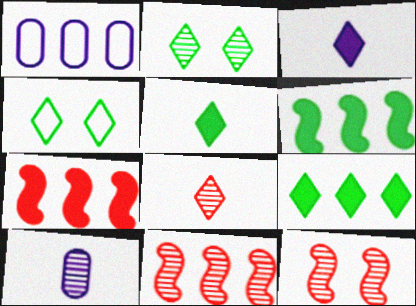[[1, 5, 12], 
[1, 9, 11], 
[2, 10, 11], 
[4, 7, 10]]